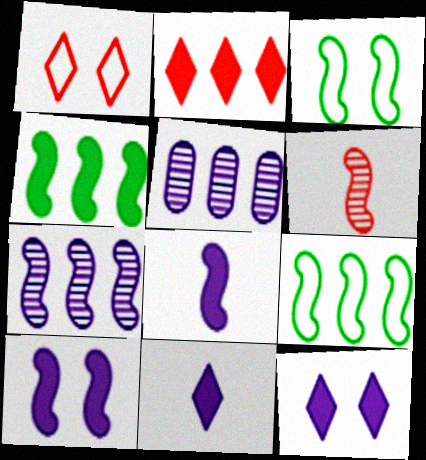[[2, 5, 9], 
[6, 9, 10]]